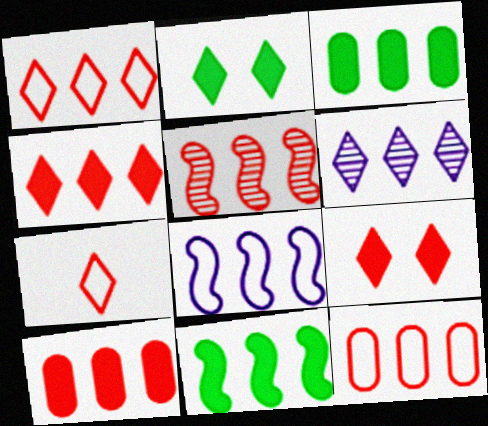[[1, 5, 10], 
[2, 6, 7], 
[4, 5, 12], 
[5, 8, 11], 
[6, 11, 12]]